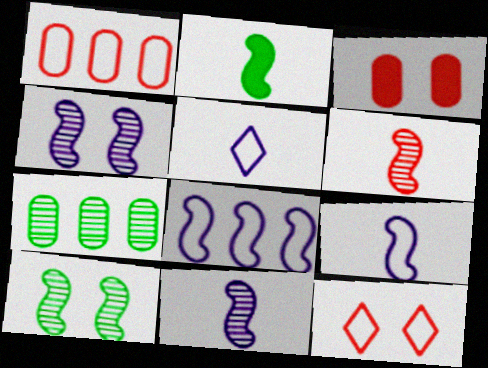[[2, 6, 9]]